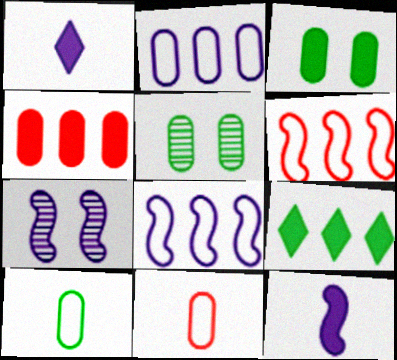[[1, 2, 7], 
[1, 5, 6], 
[7, 8, 12], 
[7, 9, 11]]